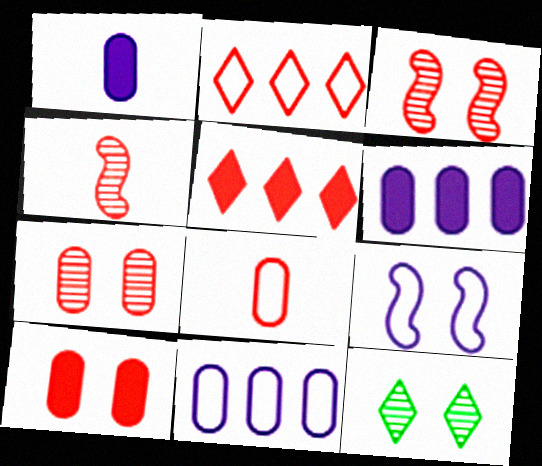[[2, 4, 10], 
[3, 5, 8], 
[9, 10, 12]]